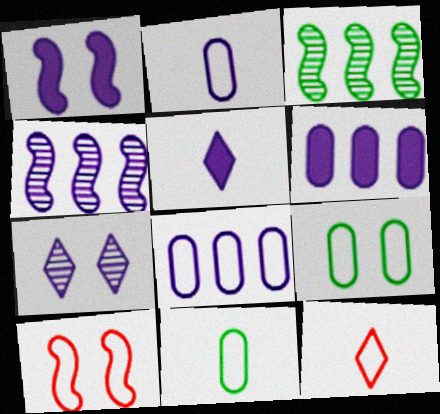[[1, 5, 6]]